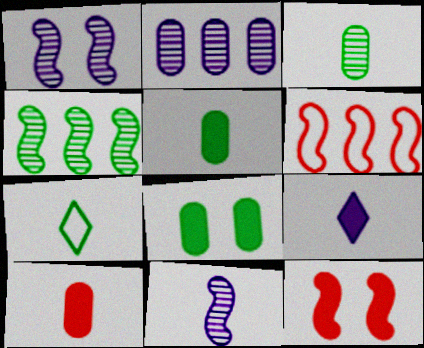[[2, 7, 12], 
[4, 7, 8], 
[7, 10, 11]]